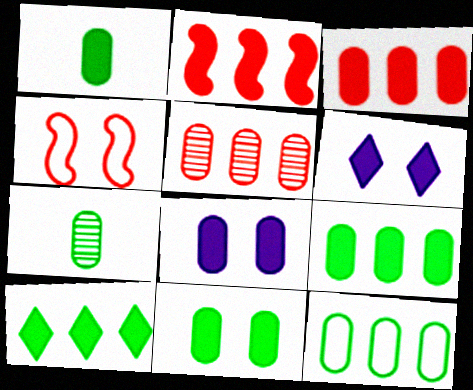[[1, 2, 6], 
[1, 3, 8], 
[1, 9, 11], 
[7, 11, 12]]